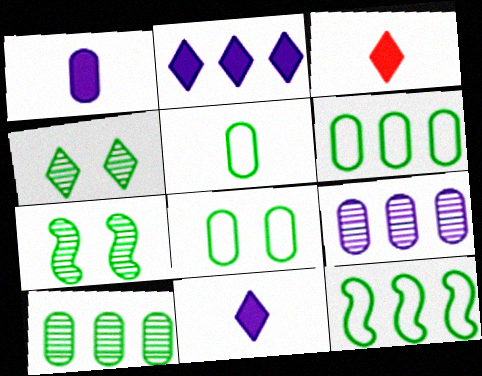[[5, 6, 8]]